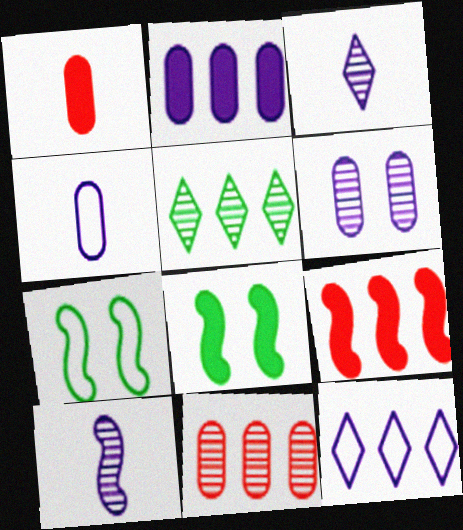[[2, 4, 6], 
[7, 9, 10]]